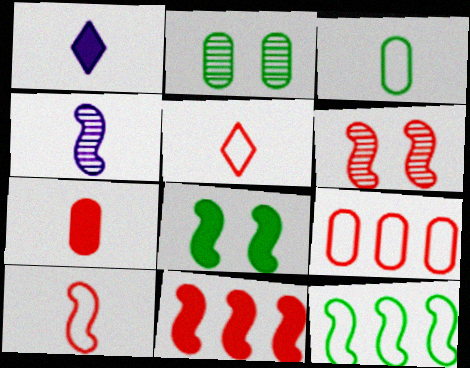[[6, 10, 11]]